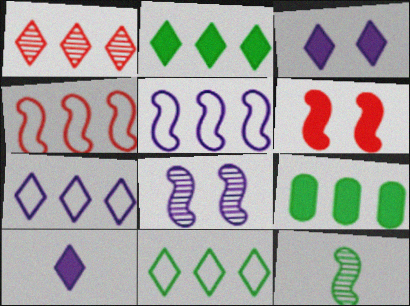[[1, 2, 7], 
[1, 5, 9], 
[5, 6, 12], 
[6, 9, 10]]